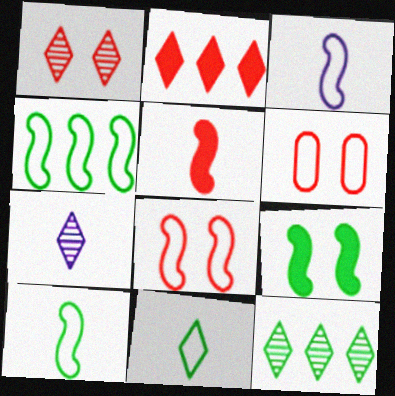[[1, 7, 12], 
[3, 4, 8]]